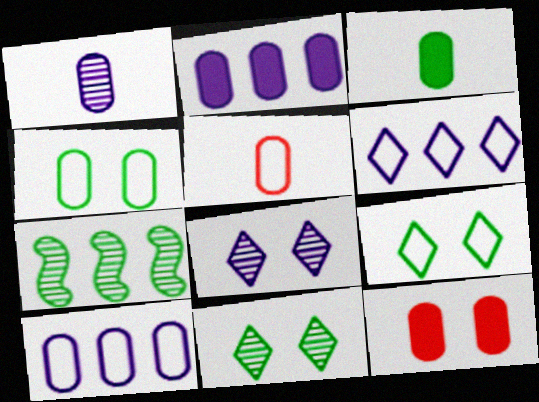[[1, 3, 5], 
[2, 3, 12], 
[3, 7, 9], 
[4, 5, 10]]